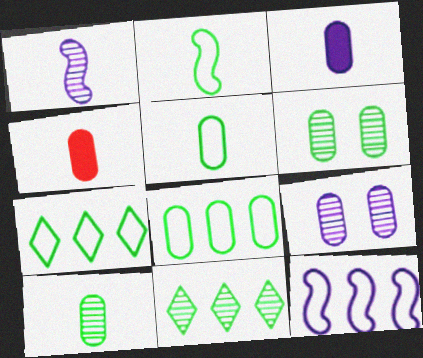[[4, 8, 9]]